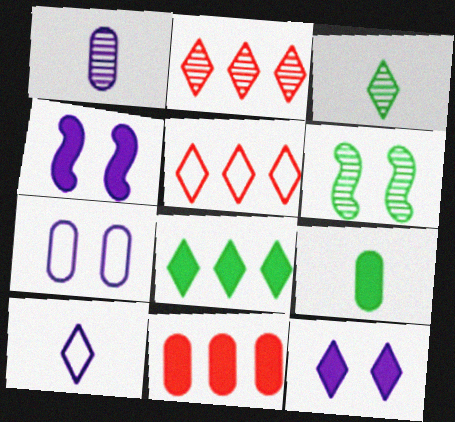[[1, 2, 6], 
[3, 5, 12], 
[6, 10, 11]]